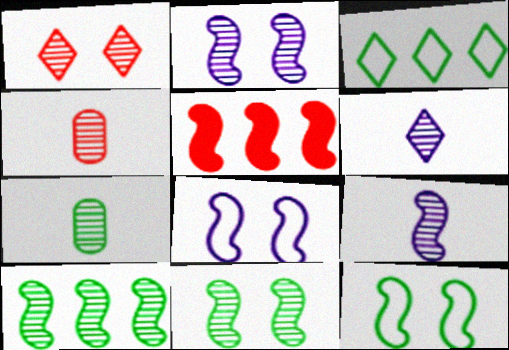[[5, 9, 12]]